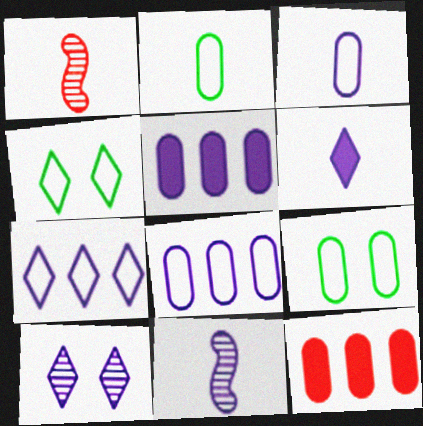[[1, 2, 6], 
[1, 4, 5], 
[3, 6, 11], 
[4, 11, 12], 
[6, 7, 10]]